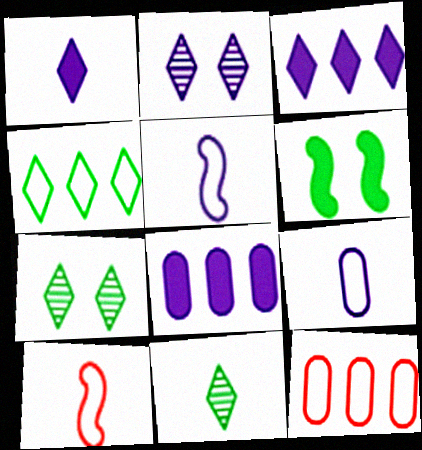[[2, 5, 8], 
[7, 8, 10]]